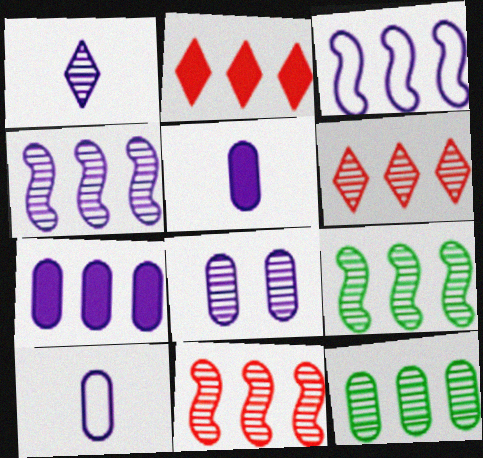[[1, 4, 8], 
[2, 3, 12], 
[4, 6, 12], 
[4, 9, 11], 
[7, 8, 10]]